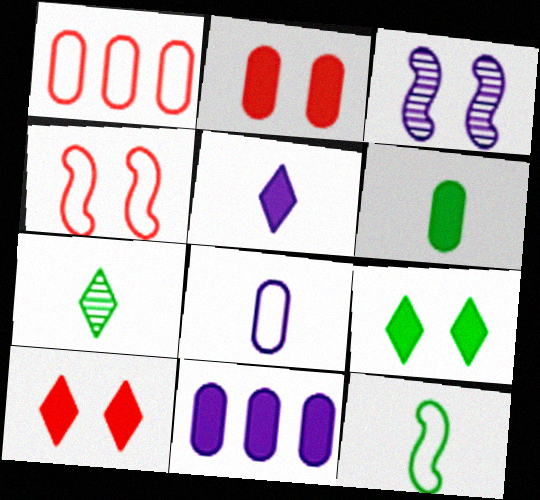[[2, 6, 11], 
[4, 7, 11], 
[6, 7, 12]]